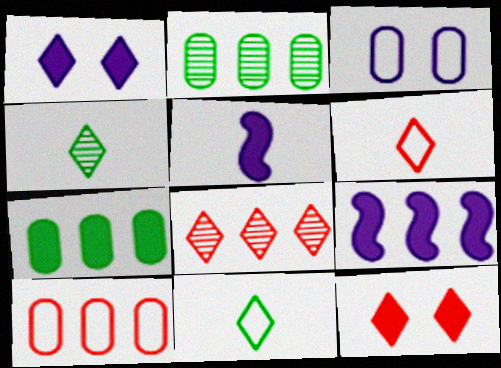[[1, 8, 11], 
[5, 7, 12], 
[6, 8, 12]]